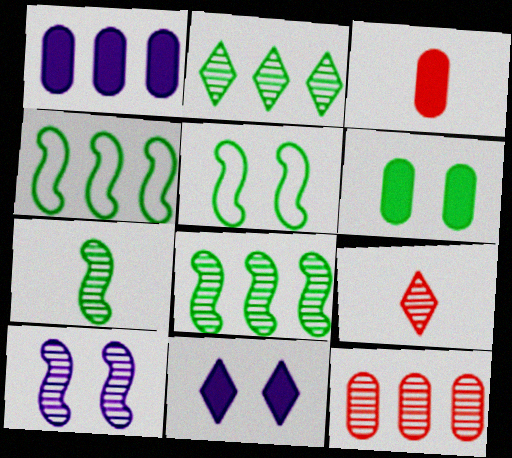[[1, 3, 6], 
[1, 5, 9]]